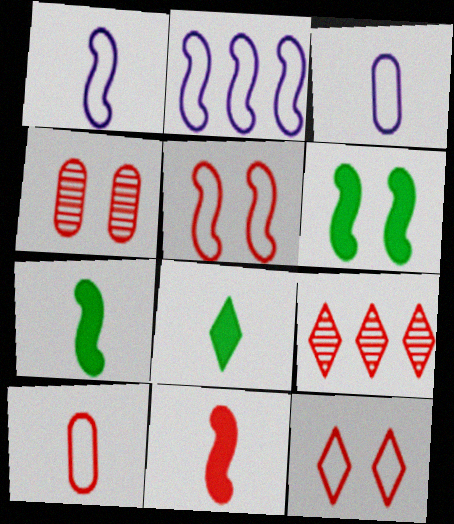[[2, 4, 8], 
[3, 6, 9]]